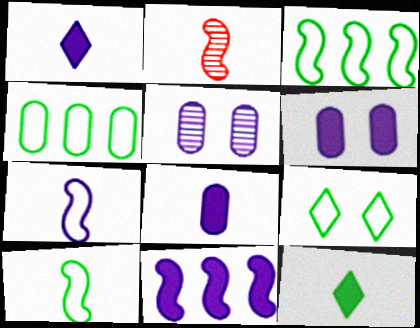[[1, 6, 11], 
[4, 9, 10]]